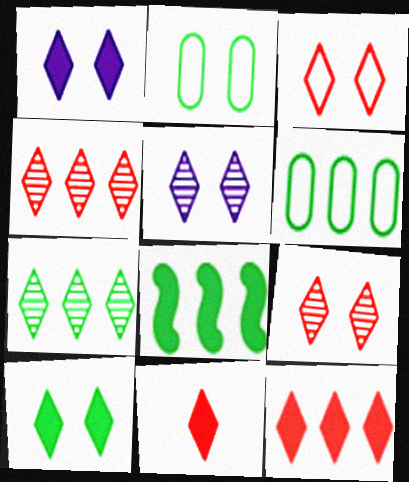[[3, 4, 11], 
[3, 5, 10], 
[6, 7, 8]]